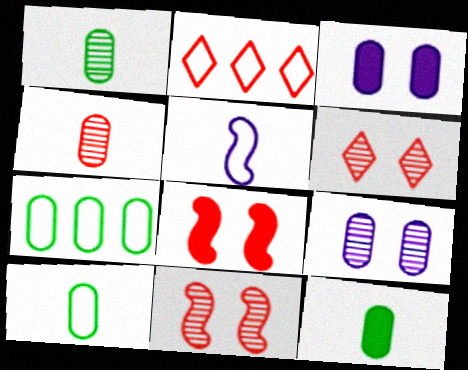[[1, 10, 12], 
[2, 4, 8], 
[3, 4, 7]]